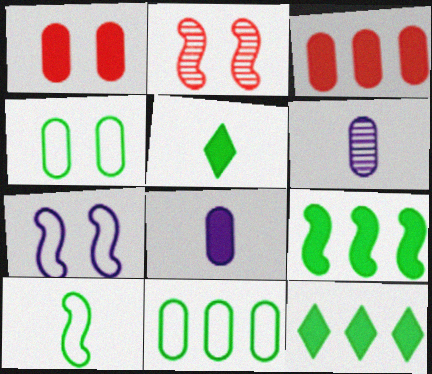[[1, 6, 11], 
[3, 4, 6]]